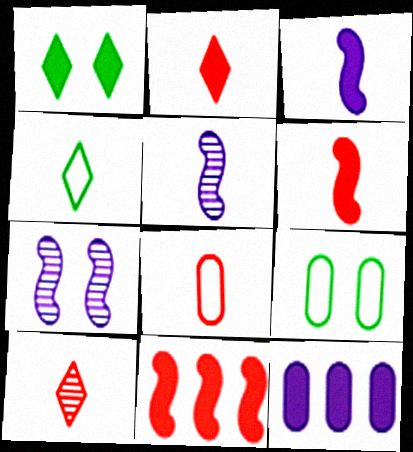[[1, 6, 12], 
[6, 8, 10]]